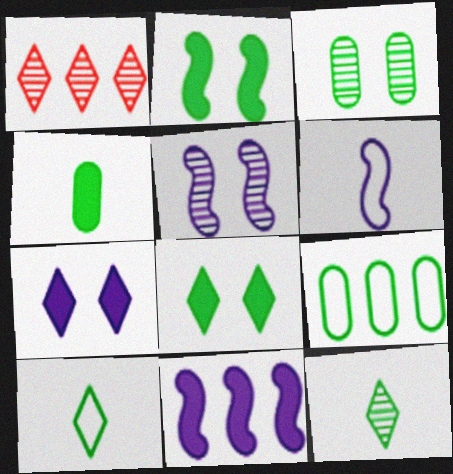[[1, 7, 10], 
[1, 9, 11], 
[2, 9, 12], 
[3, 4, 9], 
[5, 6, 11]]